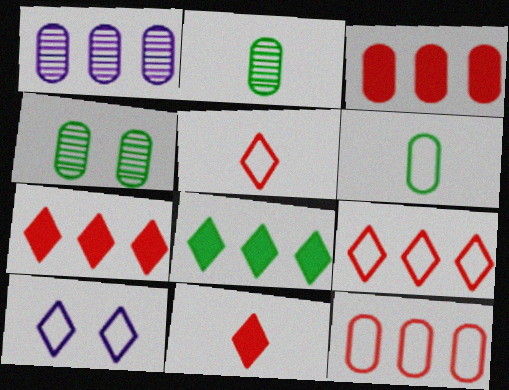[]